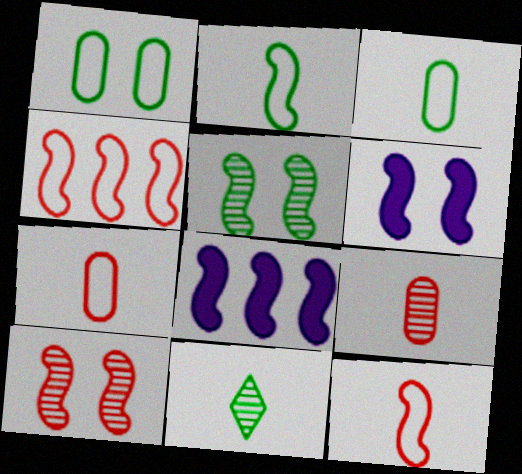[[2, 8, 10], 
[5, 8, 12]]